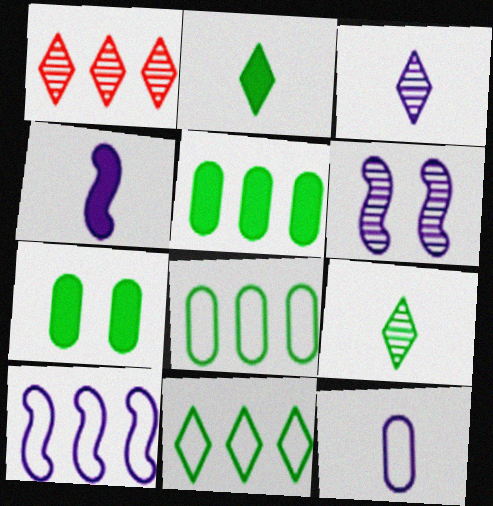[[1, 5, 10], 
[3, 4, 12], 
[4, 6, 10]]